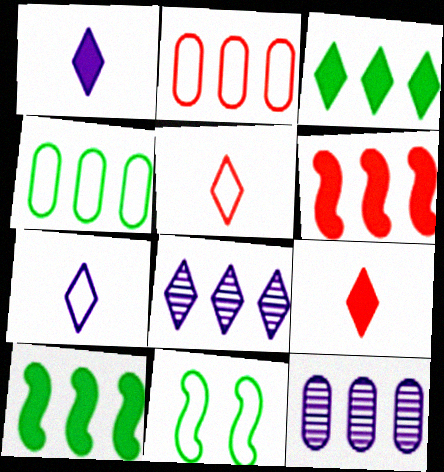[[2, 7, 11], 
[2, 8, 10], 
[4, 6, 8], 
[9, 11, 12]]